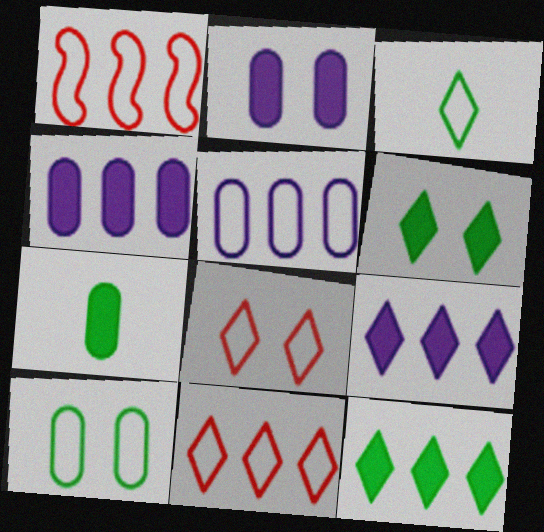[]